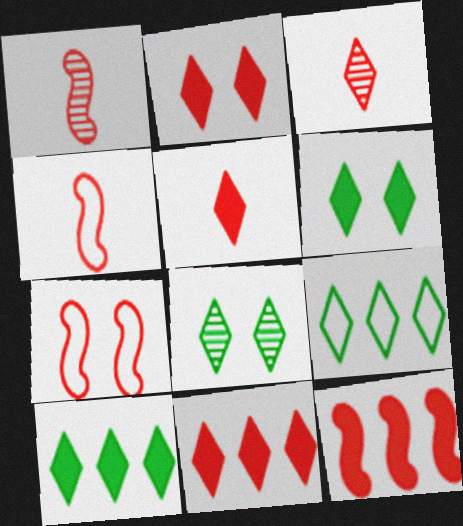[[1, 7, 12], 
[2, 5, 11]]